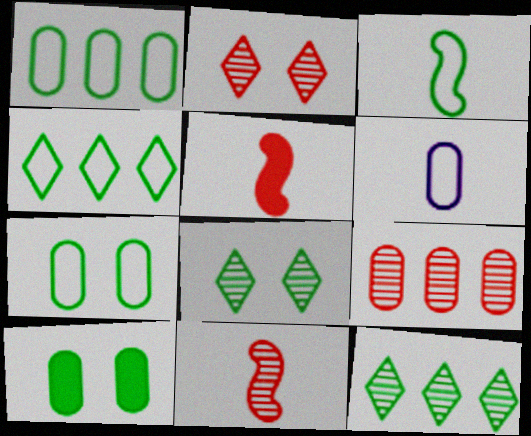[[2, 9, 11], 
[3, 4, 7], 
[3, 10, 12], 
[6, 9, 10]]